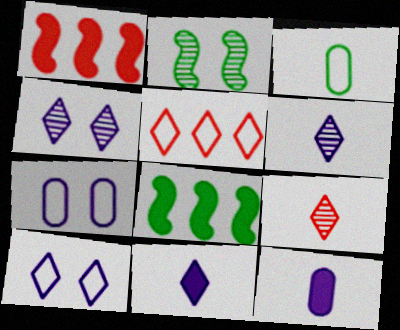[[1, 3, 4], 
[2, 5, 12], 
[7, 8, 9]]